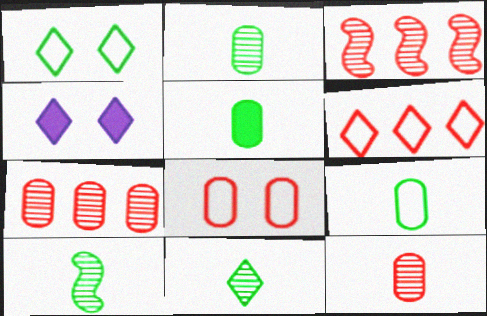[[2, 5, 9], 
[2, 10, 11], 
[3, 4, 9], 
[4, 6, 11]]